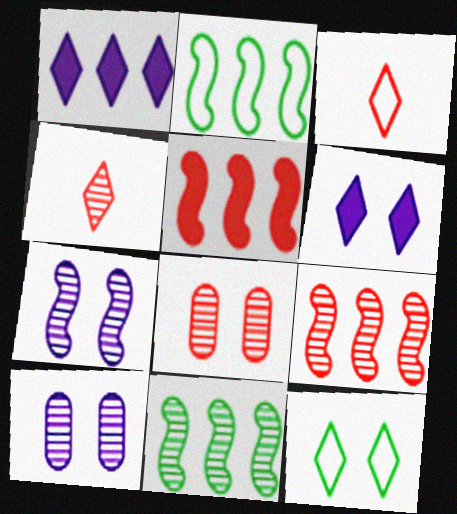[[1, 4, 12], 
[3, 5, 8], 
[4, 8, 9], 
[4, 10, 11]]